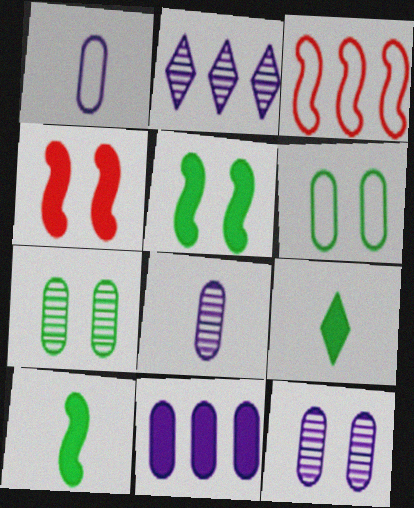[[1, 11, 12], 
[3, 9, 12], 
[4, 9, 11]]